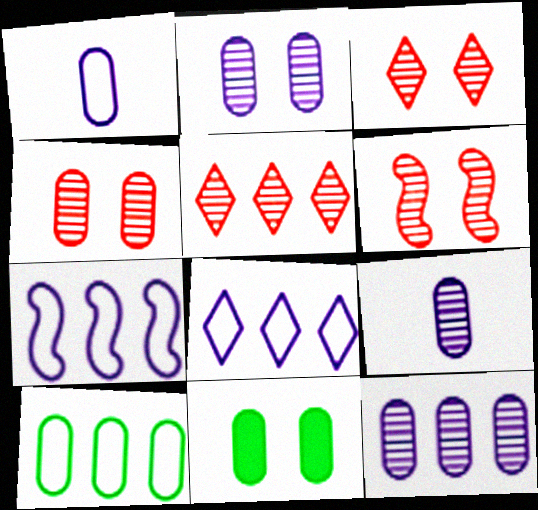[[2, 9, 12], 
[3, 4, 6]]